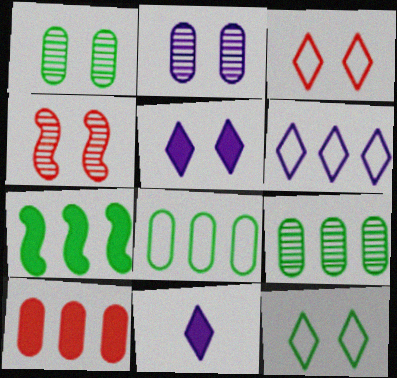[[4, 8, 11]]